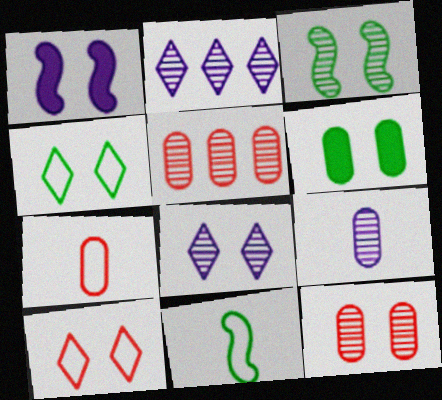[[1, 4, 12], 
[3, 4, 6], 
[3, 8, 12]]